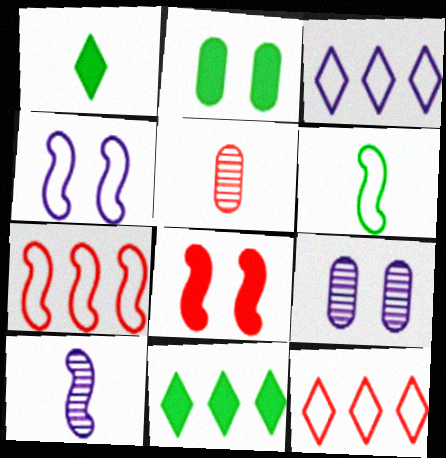[[1, 7, 9], 
[2, 10, 12], 
[4, 5, 11], 
[4, 6, 7], 
[5, 8, 12]]